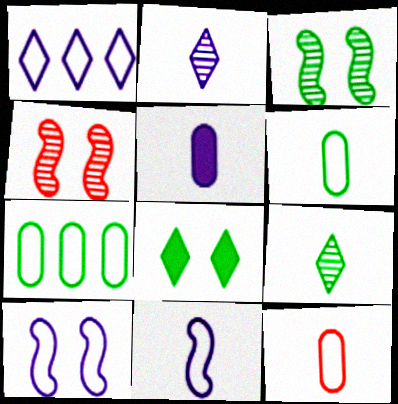[[2, 5, 11]]